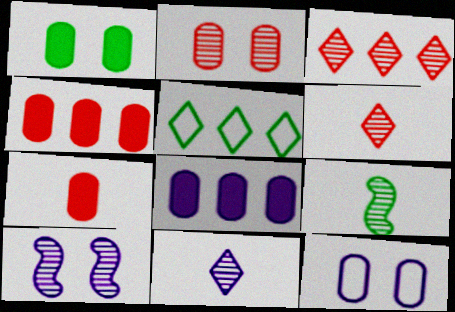[[1, 2, 12], 
[1, 5, 9], 
[1, 7, 8], 
[5, 7, 10]]